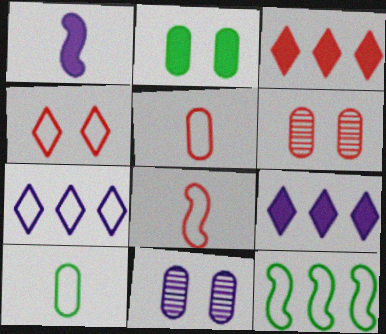[[1, 2, 3], 
[1, 7, 11], 
[3, 6, 8]]